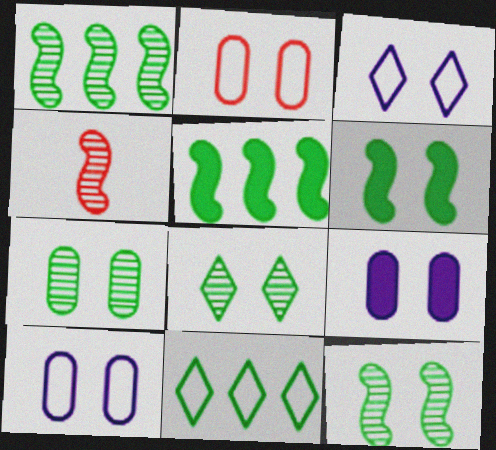[[2, 7, 9], 
[4, 9, 11], 
[7, 8, 12]]